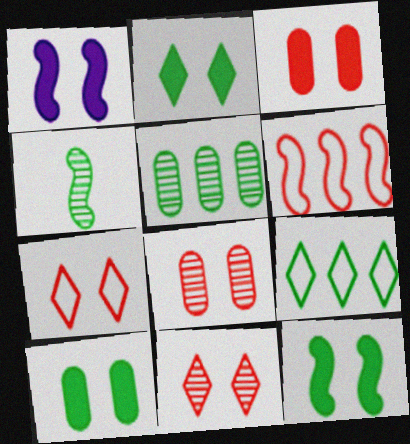[[1, 2, 3], 
[1, 4, 6], 
[2, 10, 12], 
[4, 9, 10]]